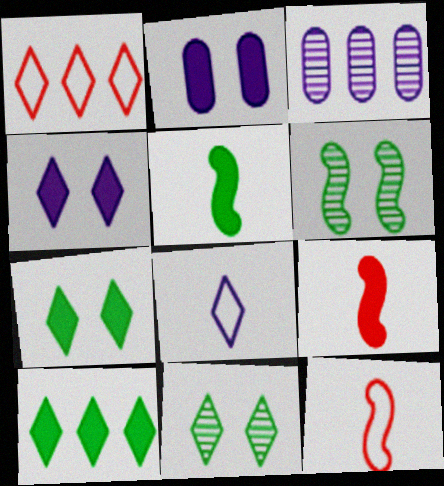[[2, 9, 10], 
[3, 7, 12]]